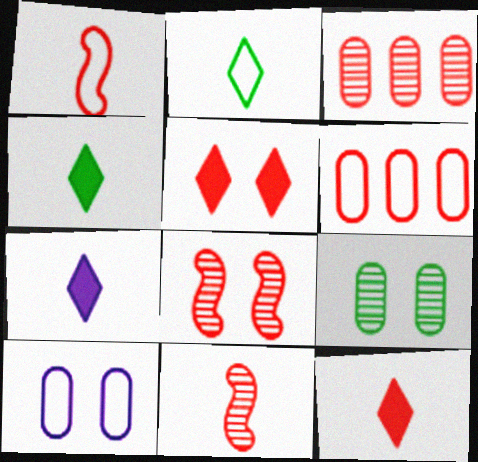[[1, 3, 5], 
[4, 7, 12], 
[5, 6, 11], 
[6, 8, 12]]